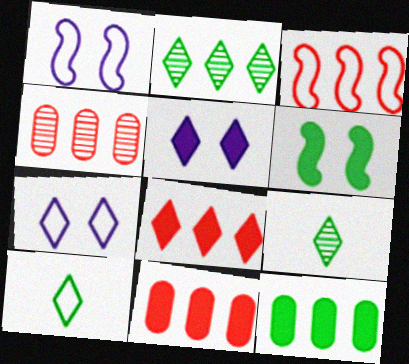[[1, 9, 11], 
[3, 4, 8], 
[7, 8, 9]]